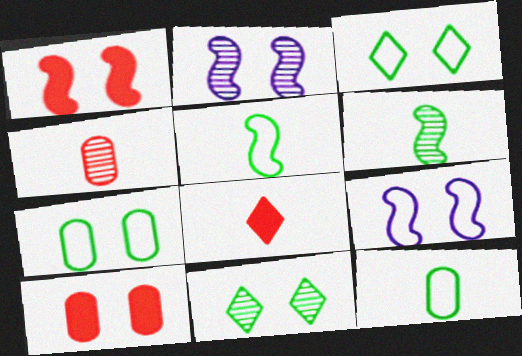[[2, 3, 10], 
[9, 10, 11]]